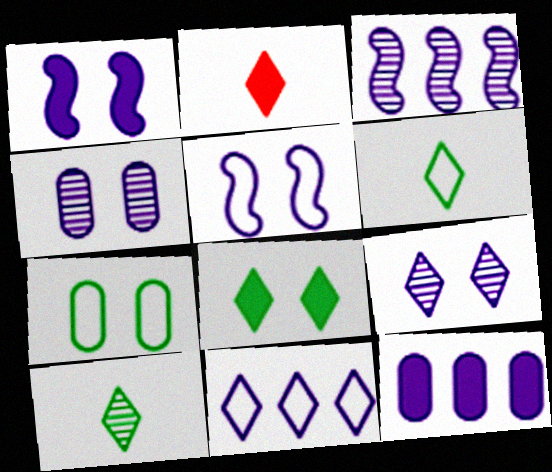[[2, 3, 7], 
[3, 11, 12]]